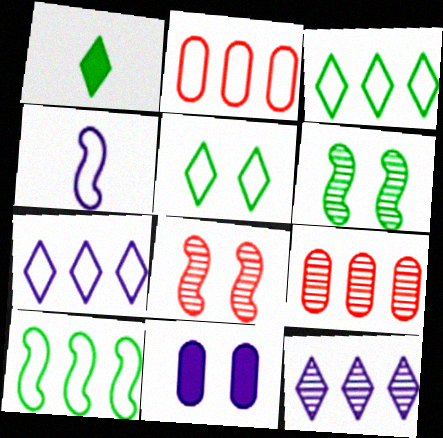[[2, 4, 5], 
[2, 7, 10], 
[4, 11, 12], 
[5, 8, 11]]